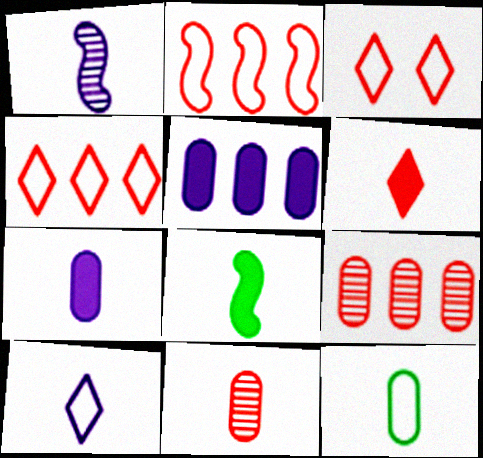[[1, 6, 12], 
[1, 7, 10], 
[6, 7, 8], 
[7, 11, 12], 
[8, 10, 11]]